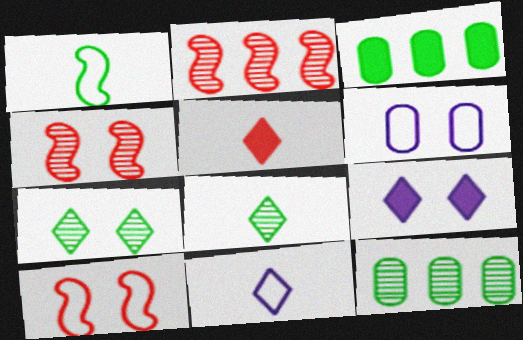[[1, 3, 7], 
[3, 4, 11], 
[5, 8, 11]]